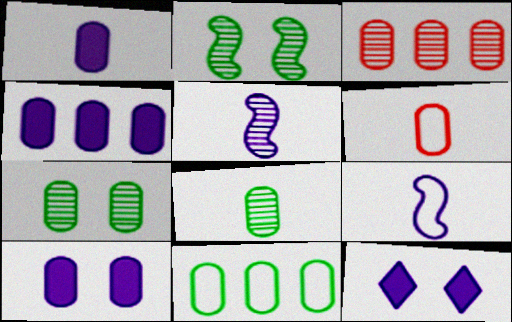[[1, 4, 10], 
[1, 6, 8], 
[3, 4, 11], 
[4, 6, 7]]